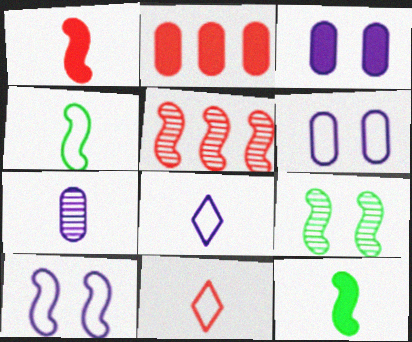[[2, 8, 9], 
[5, 10, 12], 
[7, 11, 12]]